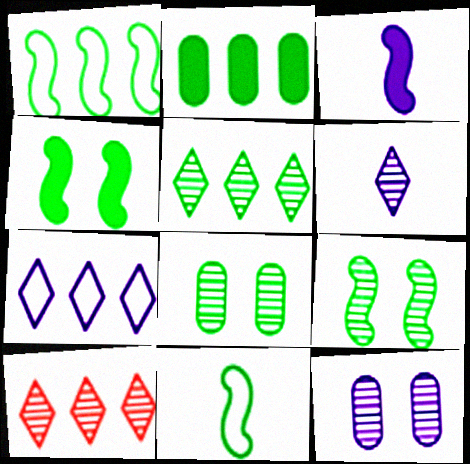[[1, 2, 5], 
[3, 7, 12]]